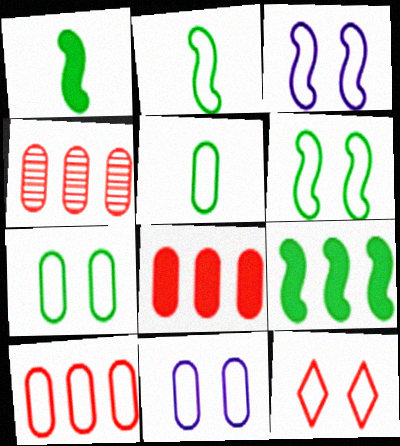[[3, 7, 12], 
[4, 8, 10], 
[5, 10, 11], 
[6, 11, 12]]